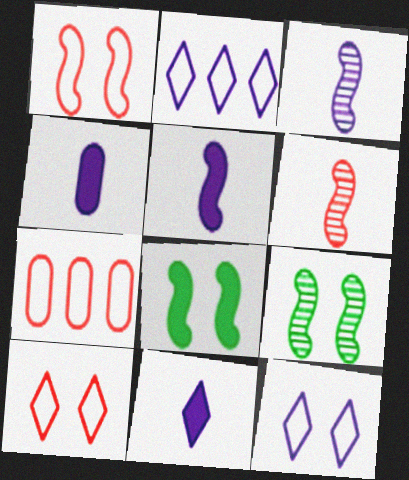[[4, 5, 11], 
[7, 9, 11]]